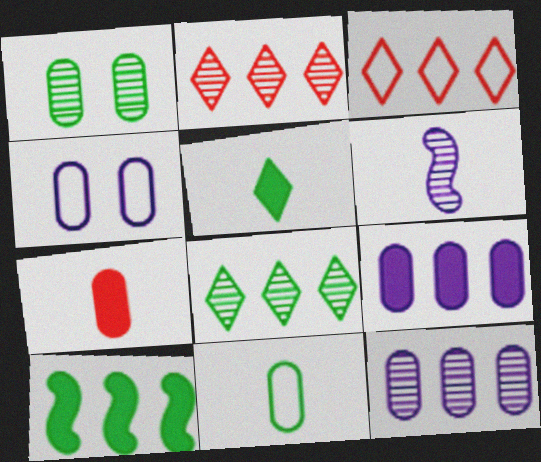[[1, 2, 6], 
[3, 10, 12]]